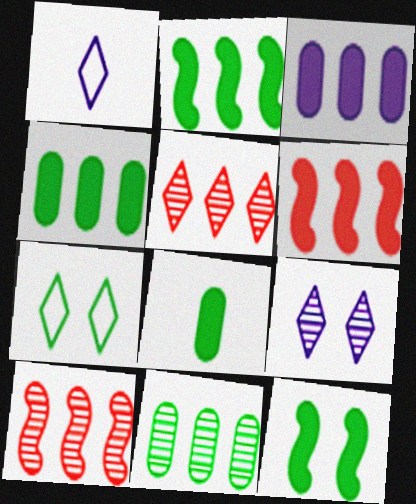[]